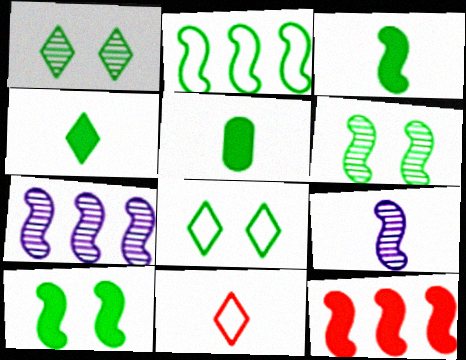[[1, 2, 5], 
[2, 3, 6], 
[2, 7, 12], 
[3, 4, 5], 
[5, 9, 11]]